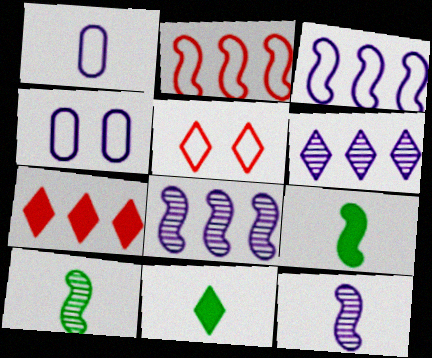[[4, 7, 10], 
[5, 6, 11]]